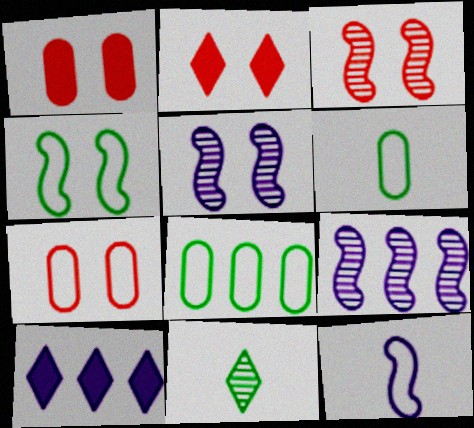[[2, 3, 7], 
[2, 6, 9], 
[3, 6, 10]]